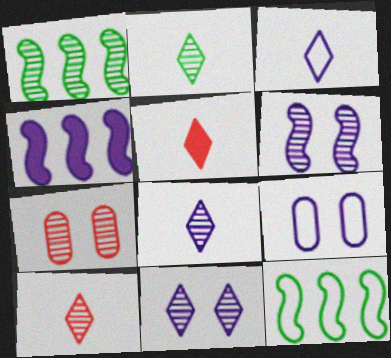[[1, 5, 9], 
[1, 7, 8], 
[2, 3, 5], 
[2, 8, 10], 
[4, 8, 9]]